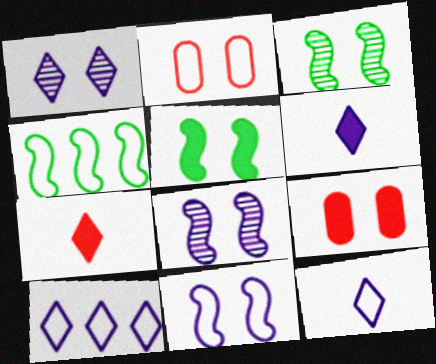[[1, 2, 5], 
[1, 6, 10], 
[2, 4, 12]]